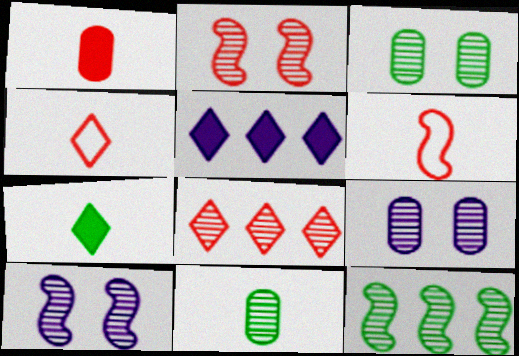[[3, 5, 6], 
[8, 10, 11]]